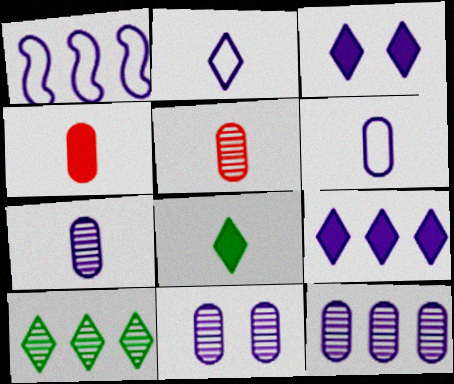[[1, 3, 7], 
[1, 9, 12], 
[7, 11, 12]]